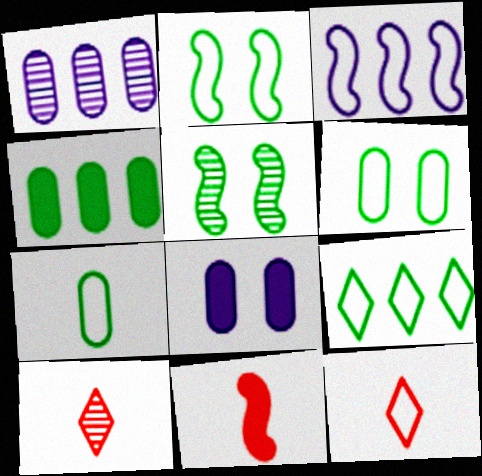[[1, 5, 10], 
[2, 7, 9], 
[3, 5, 11], 
[3, 6, 12]]